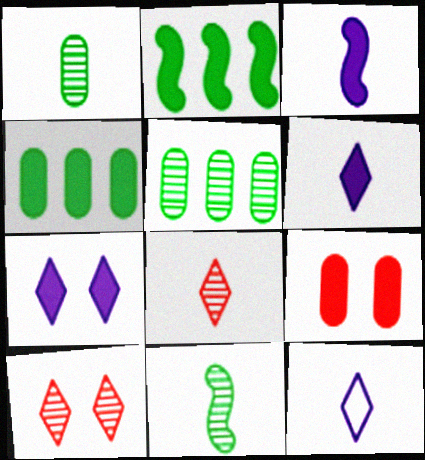[[2, 6, 9]]